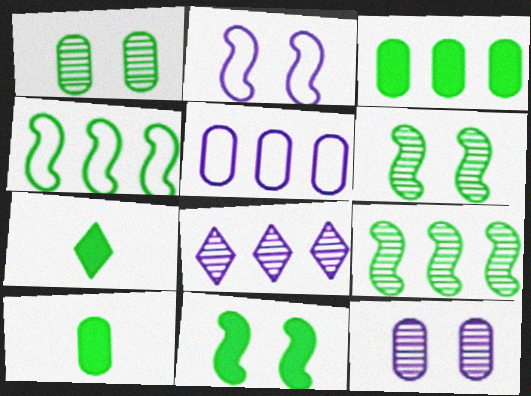[[1, 4, 7], 
[3, 7, 11]]